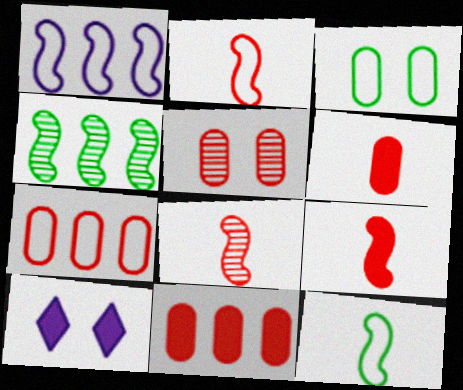[[2, 8, 9], 
[5, 6, 7]]